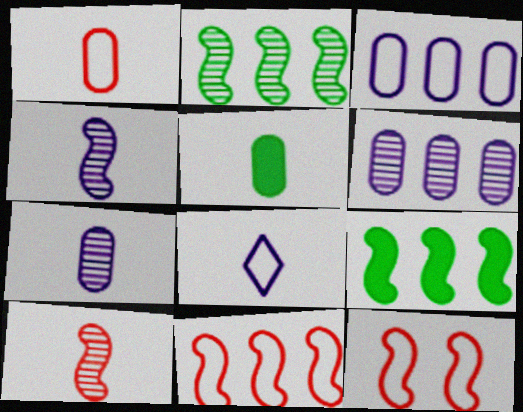[[1, 5, 7], 
[4, 9, 12], 
[5, 8, 10]]